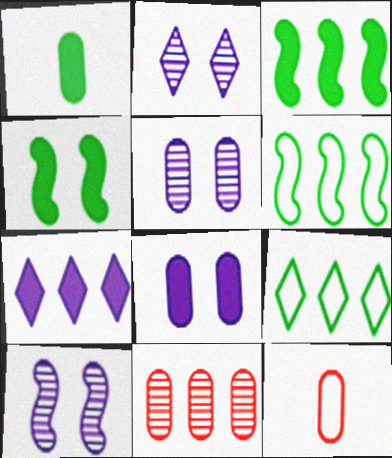[[2, 3, 12], 
[2, 5, 10], 
[6, 7, 11]]